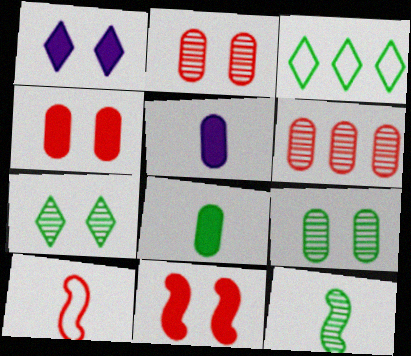[]